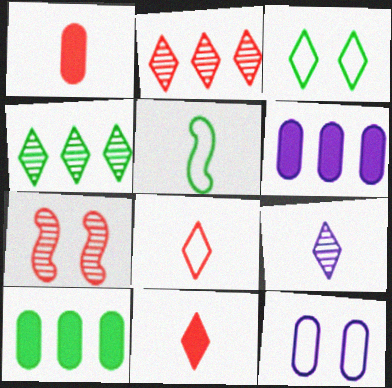[[1, 5, 9]]